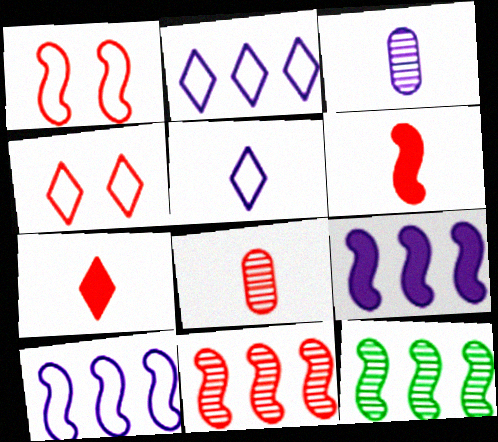[[1, 6, 11]]